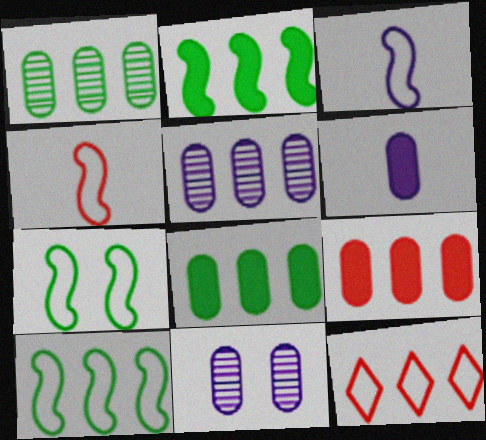[[2, 5, 12]]